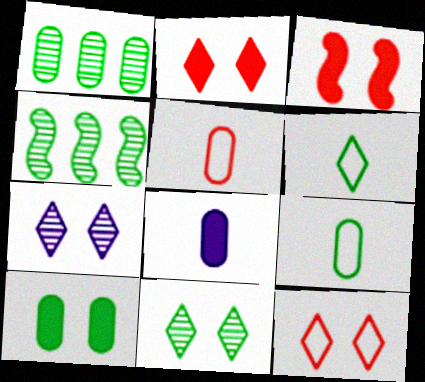[[1, 9, 10], 
[4, 6, 10], 
[4, 8, 12]]